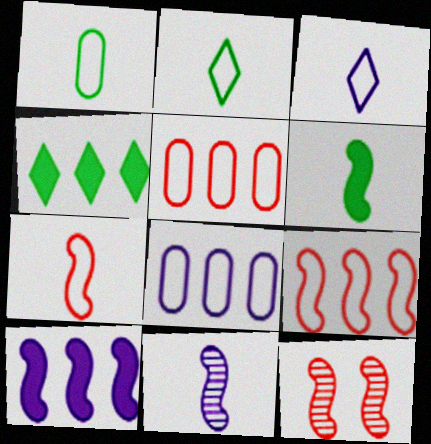[[1, 3, 7], 
[6, 7, 11]]